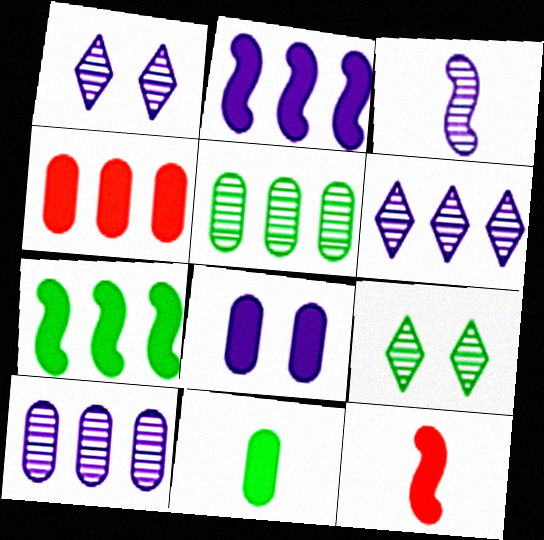[[1, 3, 10], 
[4, 8, 11]]